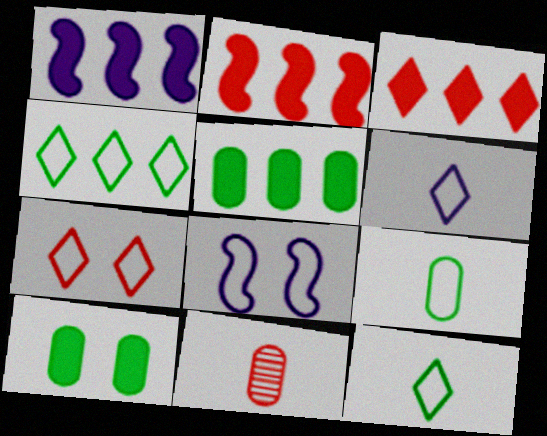[[1, 3, 5], 
[2, 7, 11], 
[4, 6, 7]]